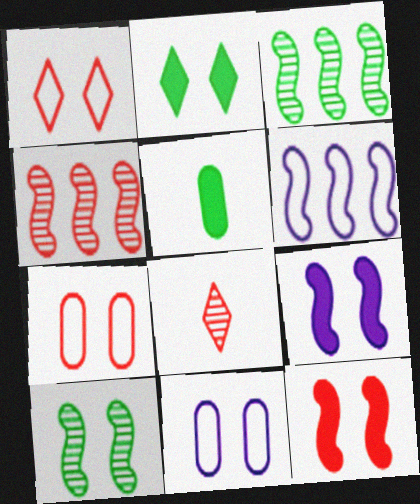[]